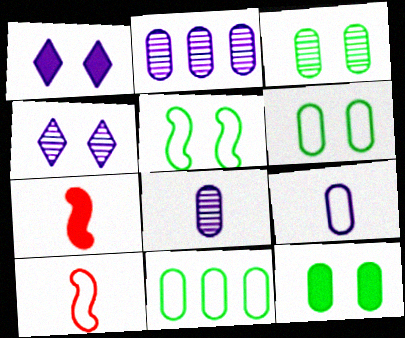[[3, 6, 12], 
[4, 7, 11]]